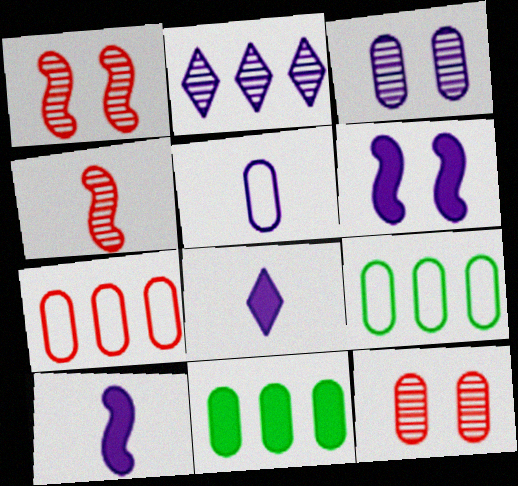[[1, 8, 9], 
[2, 5, 6], 
[5, 11, 12]]